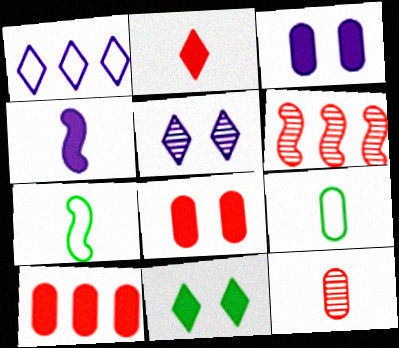[[4, 10, 11], 
[5, 7, 10]]